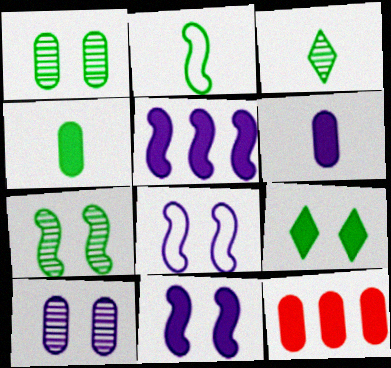[[2, 3, 4], 
[3, 8, 12]]